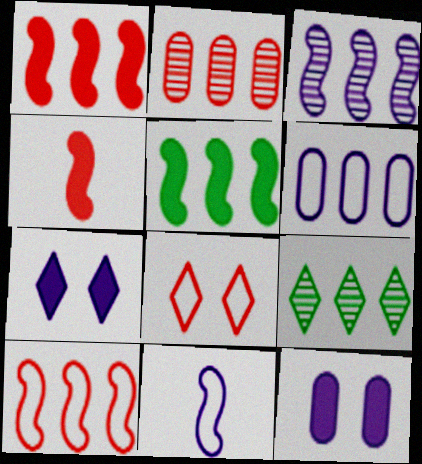[[1, 6, 9], 
[2, 3, 9], 
[2, 4, 8], 
[3, 5, 10]]